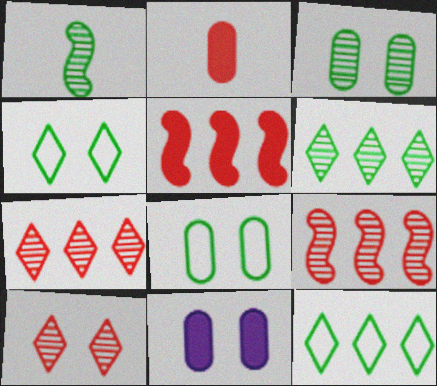[[1, 3, 6]]